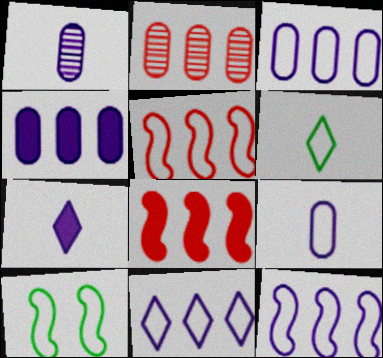[[2, 7, 10], 
[3, 11, 12]]